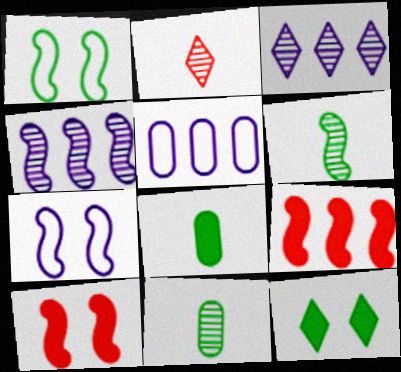[[6, 7, 9]]